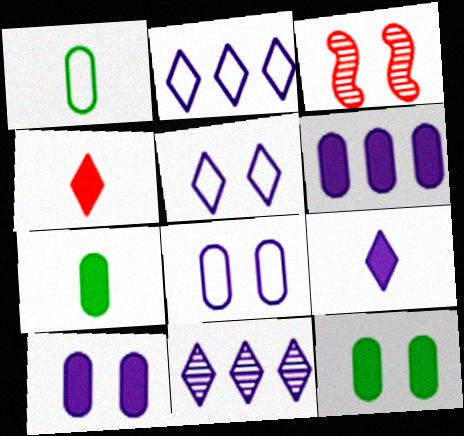[[2, 3, 7], 
[3, 5, 12], 
[5, 9, 11]]